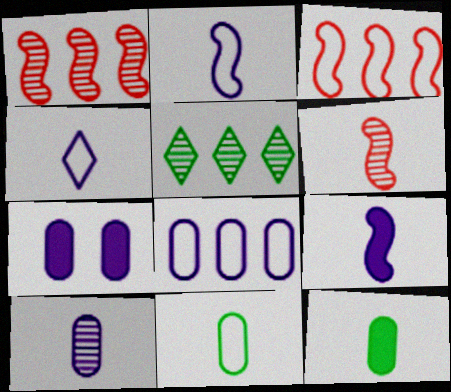[[4, 6, 12], 
[4, 9, 10], 
[7, 8, 10]]